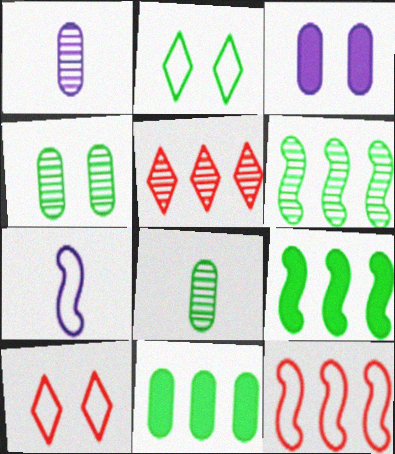[[1, 9, 10], 
[2, 8, 9]]